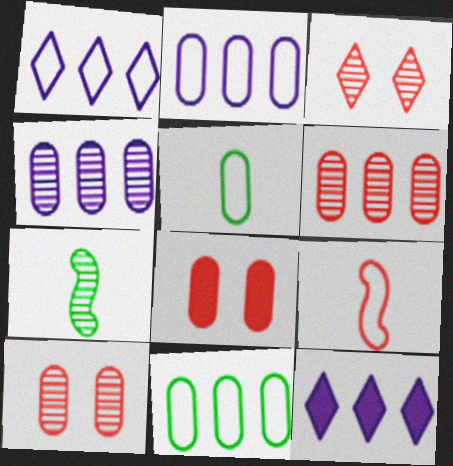[[1, 7, 8], 
[3, 4, 7], 
[4, 5, 8]]